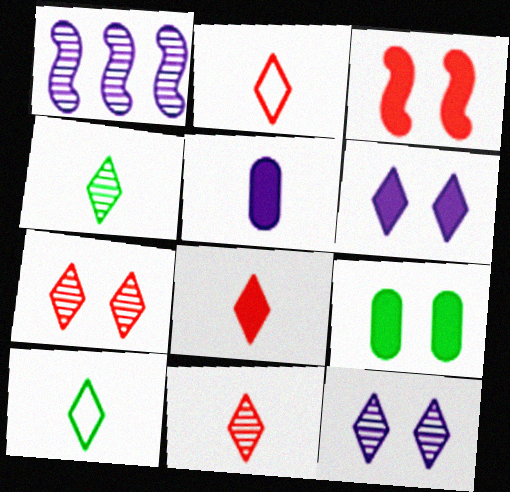[[1, 2, 9], 
[2, 8, 11], 
[3, 6, 9]]